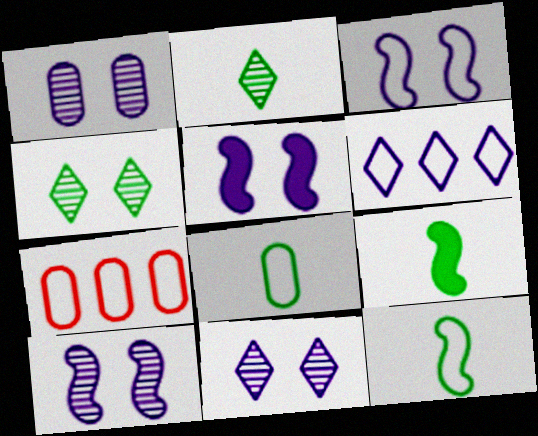[[1, 10, 11], 
[2, 5, 7], 
[2, 8, 9], 
[3, 5, 10], 
[7, 9, 11]]